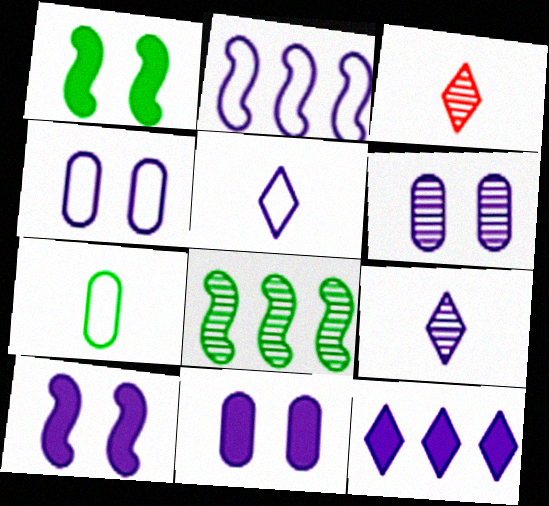[[2, 4, 5], 
[2, 9, 11], 
[3, 6, 8], 
[4, 6, 11]]